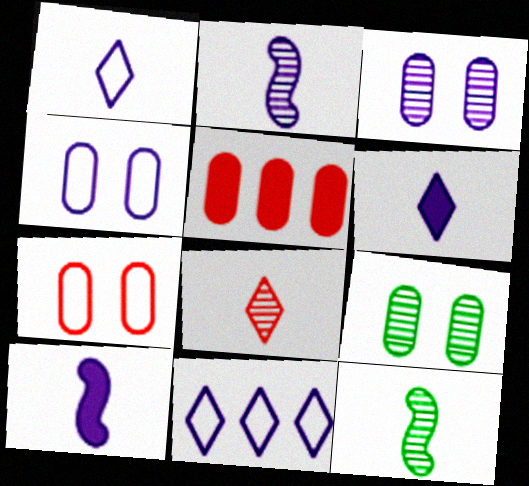[[3, 10, 11]]